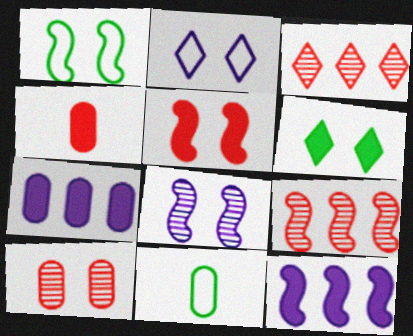[[1, 5, 8], 
[4, 6, 12], 
[7, 10, 11]]